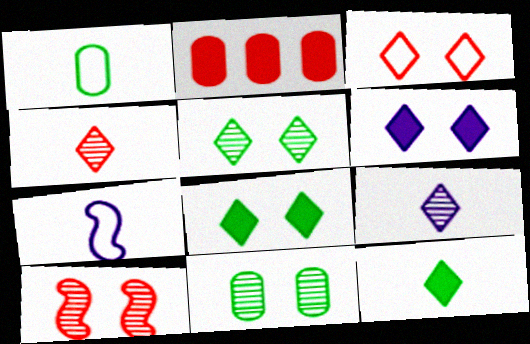[[2, 5, 7], 
[3, 5, 6]]